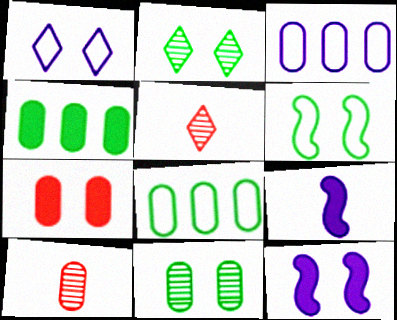[[5, 8, 12]]